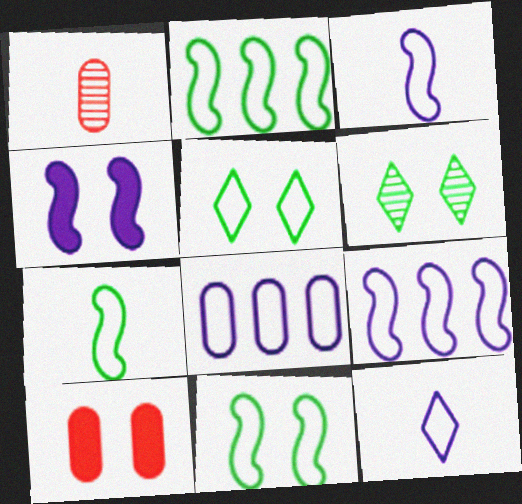[[2, 7, 11]]